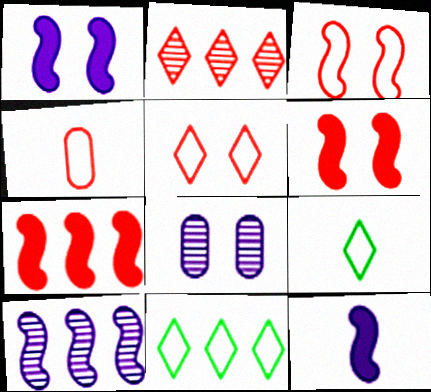[[2, 4, 6], 
[7, 8, 9]]